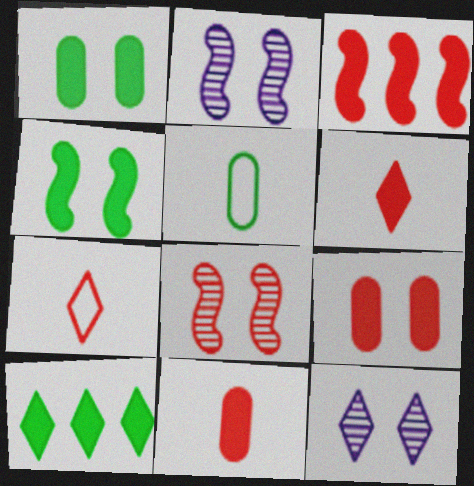[[3, 5, 12], 
[3, 6, 9], 
[7, 10, 12]]